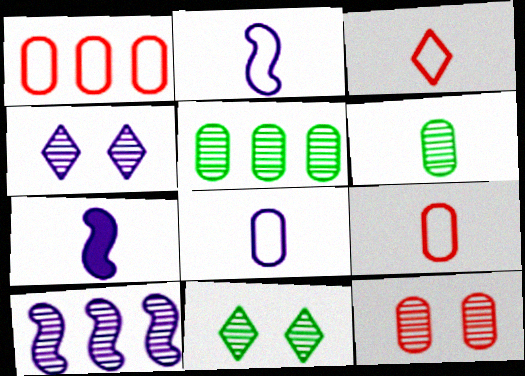[[1, 7, 11], 
[3, 6, 7]]